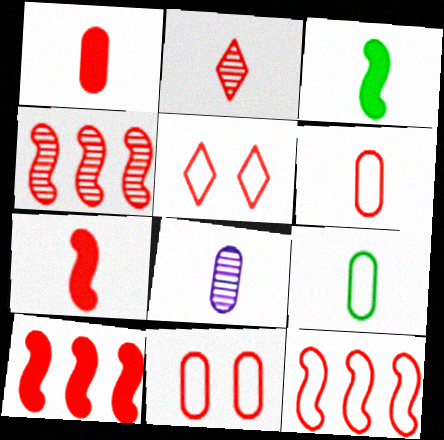[[1, 4, 5], 
[1, 8, 9], 
[2, 6, 7], 
[2, 10, 11], 
[4, 10, 12], 
[5, 6, 12]]